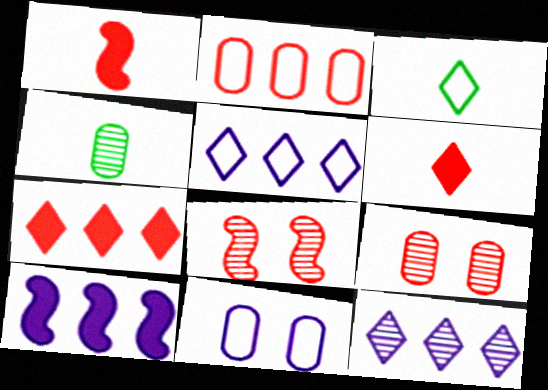[[2, 6, 8], 
[3, 9, 10], 
[4, 8, 12]]